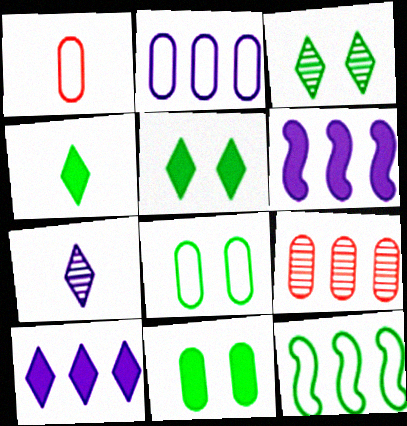[[1, 2, 8], 
[1, 3, 6], 
[9, 10, 12]]